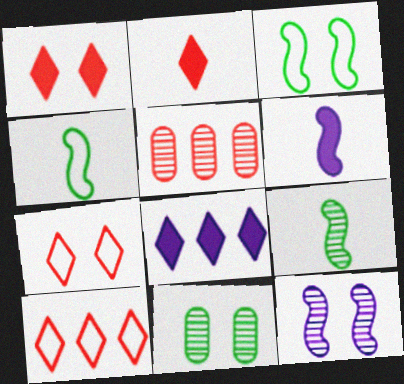[[6, 10, 11]]